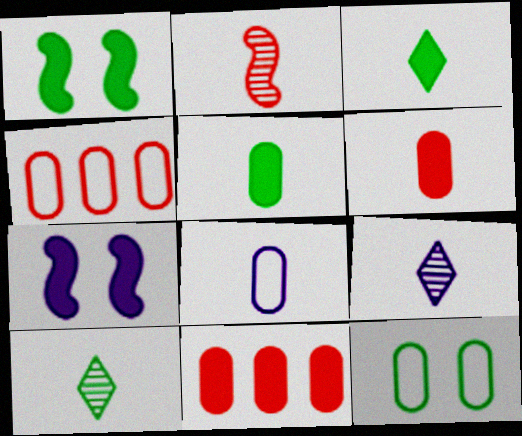[[1, 4, 9], 
[2, 3, 8], 
[3, 7, 11], 
[4, 7, 10], 
[4, 8, 12]]